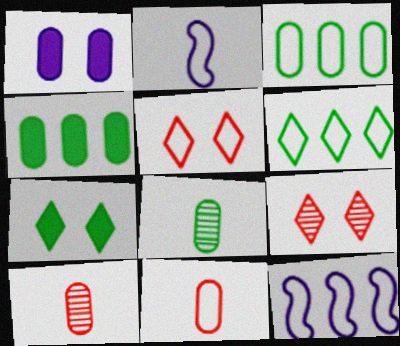[[1, 3, 10], 
[2, 3, 5], 
[2, 4, 9], 
[7, 10, 12]]